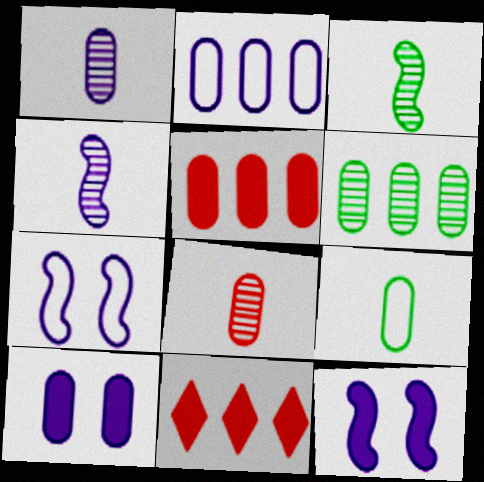[[1, 2, 10], 
[2, 5, 6]]